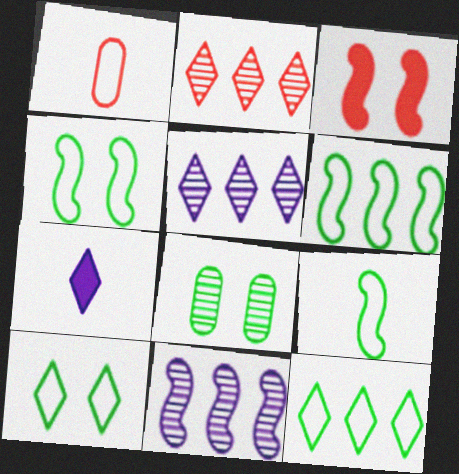[[1, 2, 3], 
[2, 7, 10], 
[3, 9, 11], 
[4, 6, 9]]